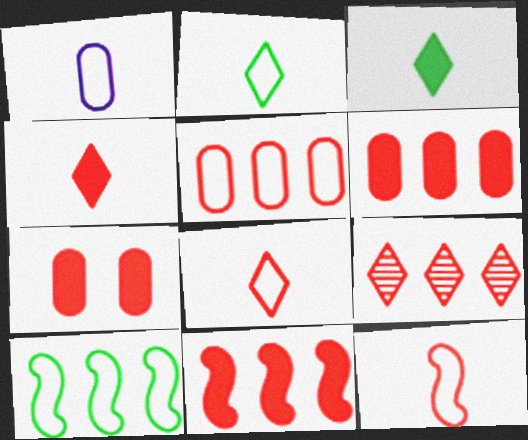[[1, 2, 12], 
[4, 7, 11], 
[5, 9, 11], 
[7, 9, 12]]